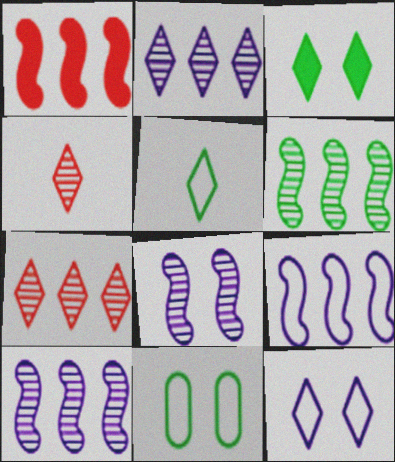[[1, 6, 9]]